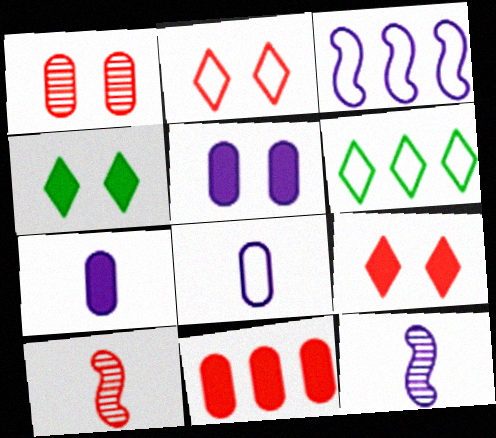[[2, 10, 11], 
[5, 6, 10]]